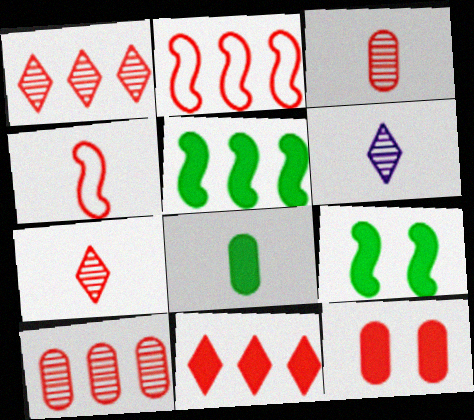[[1, 4, 12], 
[2, 7, 12], 
[2, 10, 11], 
[4, 6, 8]]